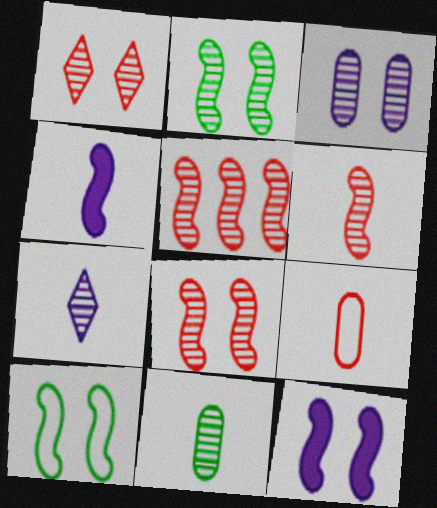[[1, 2, 3], 
[4, 5, 10], 
[5, 6, 8], 
[6, 7, 11], 
[8, 10, 12]]